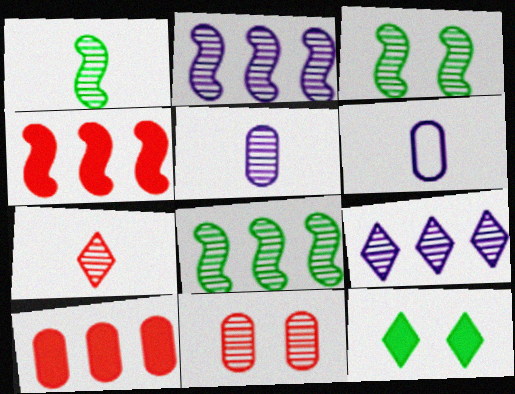[[1, 3, 8], 
[1, 5, 7], 
[1, 9, 11]]